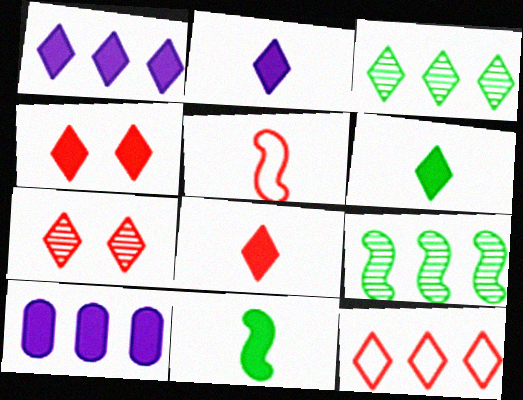[[1, 3, 12], 
[1, 4, 6], 
[2, 6, 8], 
[4, 10, 11], 
[7, 8, 12], 
[9, 10, 12]]